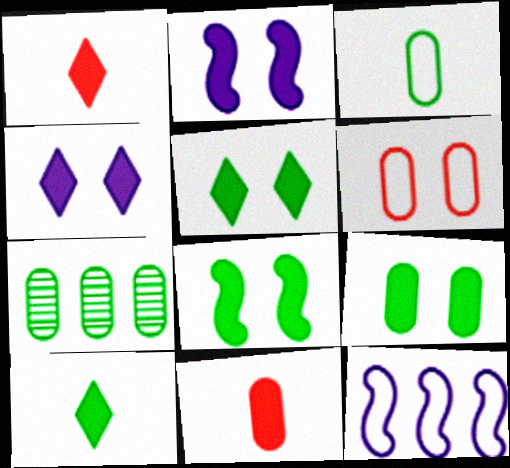[[3, 7, 9], 
[5, 8, 9]]